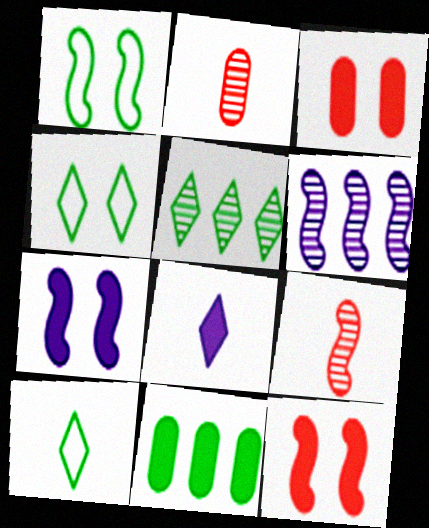[[3, 6, 10], 
[8, 11, 12]]